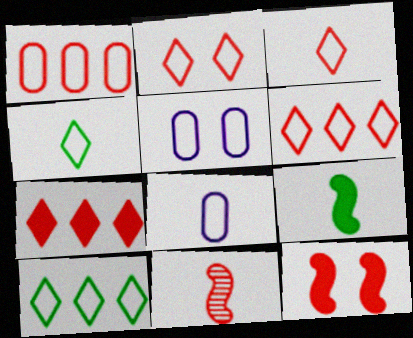[[2, 3, 6]]